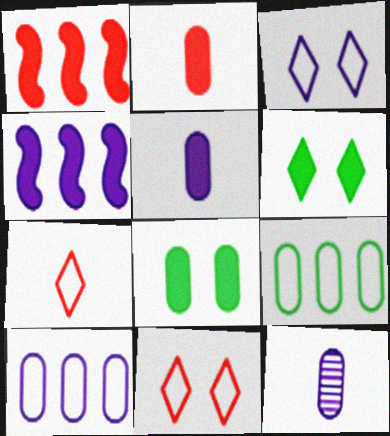[[1, 5, 6], 
[2, 4, 6], 
[3, 4, 12]]